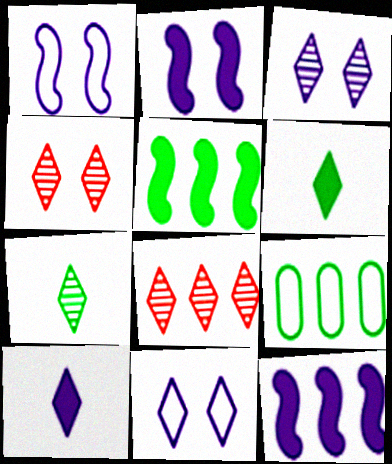[[3, 7, 8], 
[6, 8, 11], 
[8, 9, 12]]